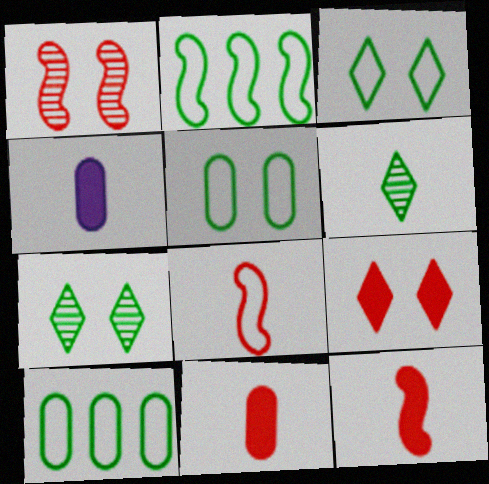[[4, 6, 8]]